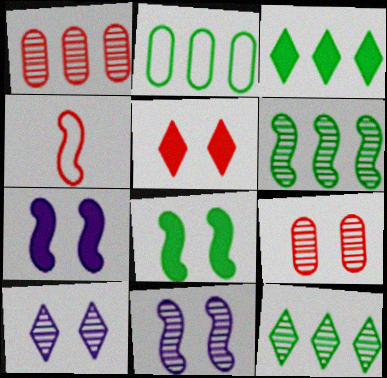[[1, 4, 5], 
[2, 3, 6], 
[4, 6, 7]]